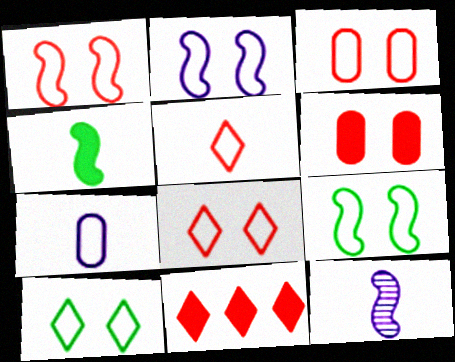[[1, 2, 9], 
[1, 3, 8], 
[2, 3, 10]]